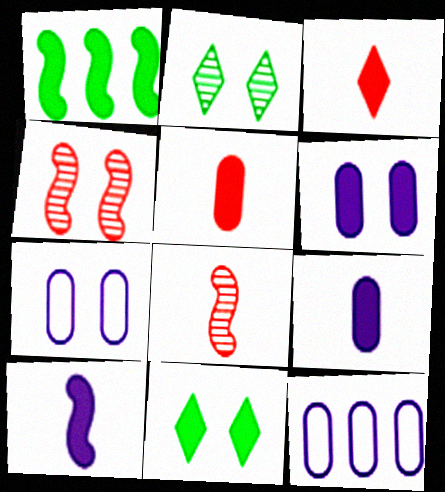[[1, 3, 6], 
[4, 7, 11], 
[8, 11, 12]]